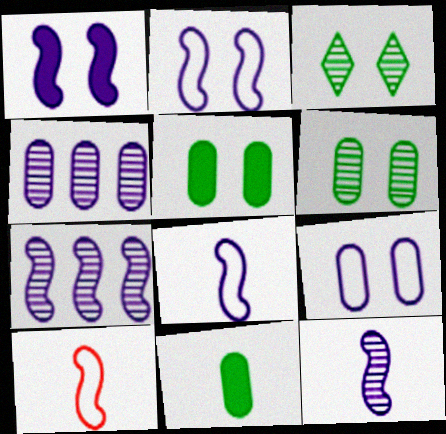[[1, 7, 8]]